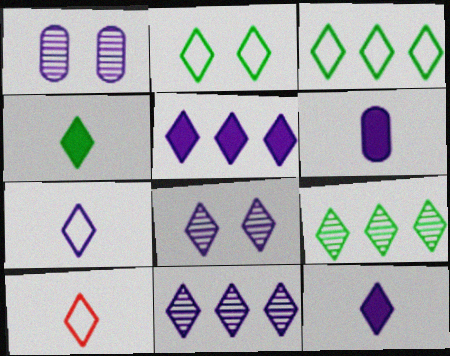[[2, 4, 9], 
[5, 7, 8]]